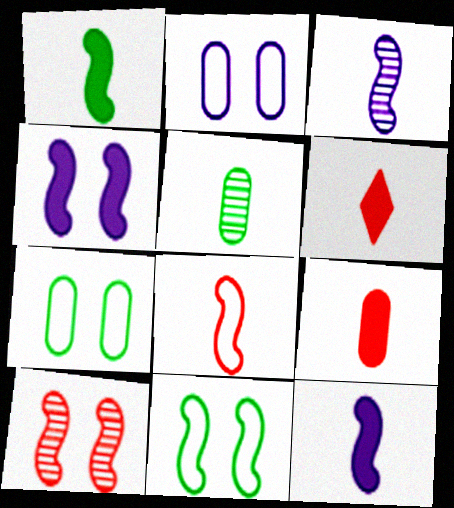[[1, 3, 8], 
[4, 10, 11]]